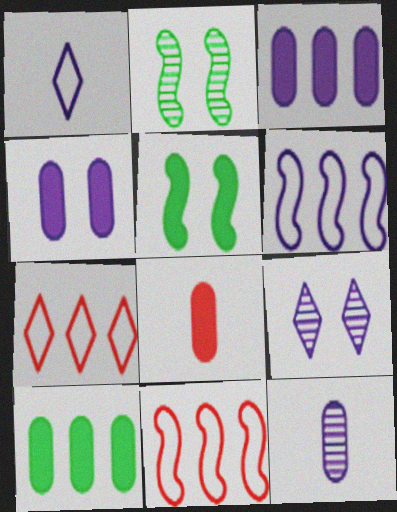[[4, 8, 10], 
[5, 7, 12]]